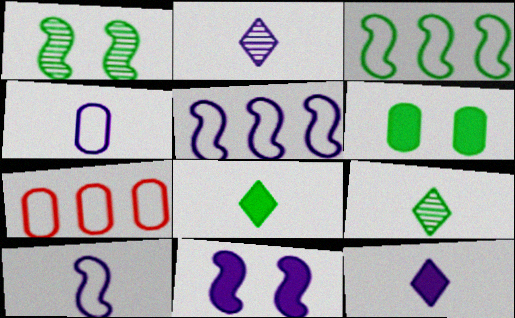[[1, 7, 12], 
[3, 6, 9], 
[7, 9, 11]]